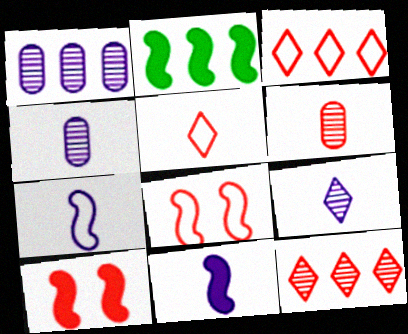[[1, 2, 3], 
[2, 10, 11], 
[3, 6, 10]]